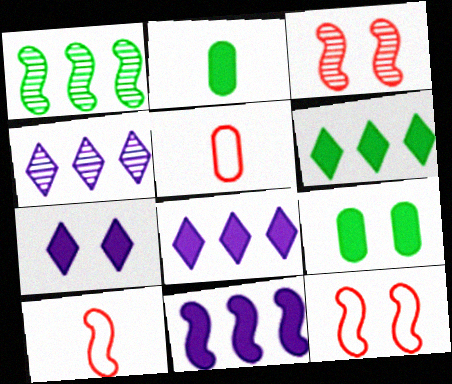[[1, 5, 7], 
[2, 4, 12], 
[4, 9, 10]]